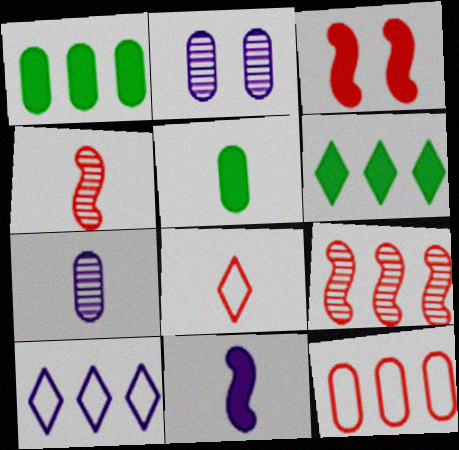[[1, 9, 10], 
[2, 5, 12], 
[2, 10, 11]]